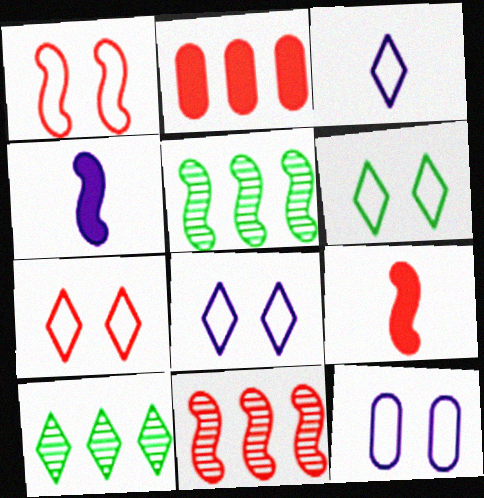[[1, 4, 5], 
[1, 6, 12], 
[1, 9, 11], 
[6, 7, 8], 
[9, 10, 12]]